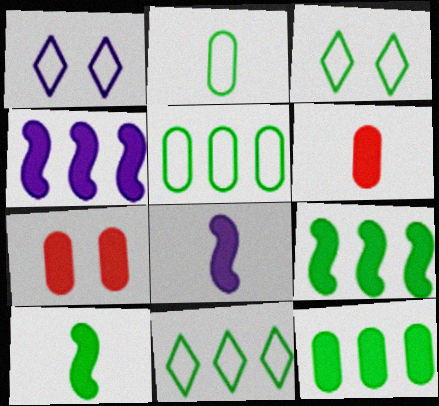[]